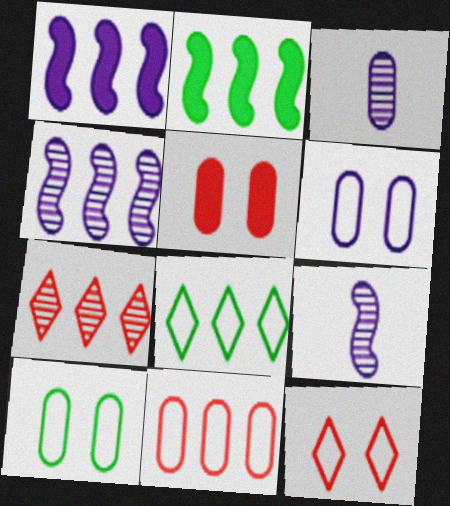[[2, 3, 12], 
[5, 8, 9]]